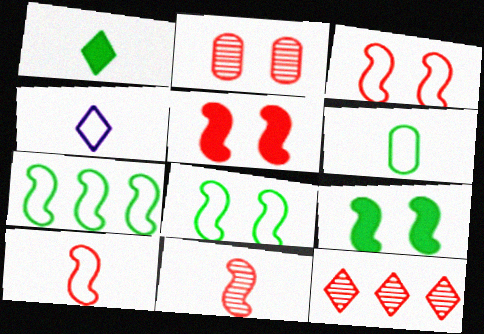[[2, 11, 12], 
[4, 6, 10]]